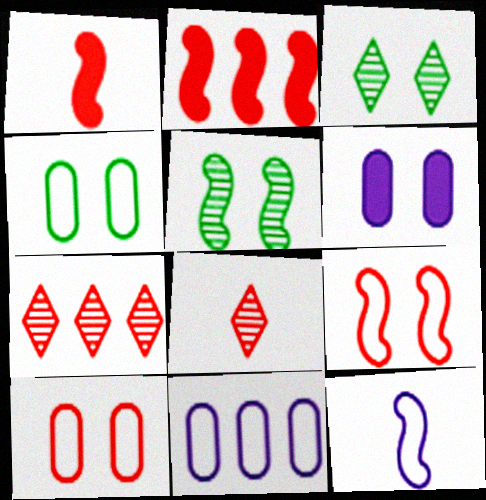[[1, 3, 11], 
[1, 7, 10], 
[2, 5, 12], 
[2, 8, 10], 
[3, 6, 9]]